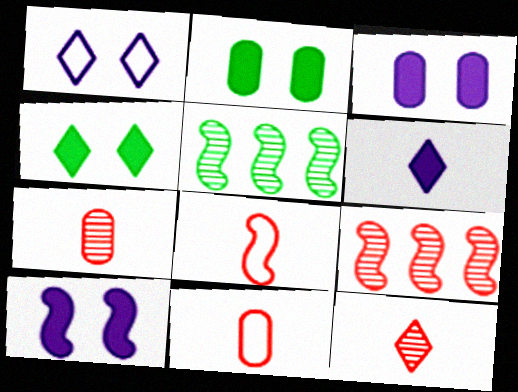[[5, 8, 10]]